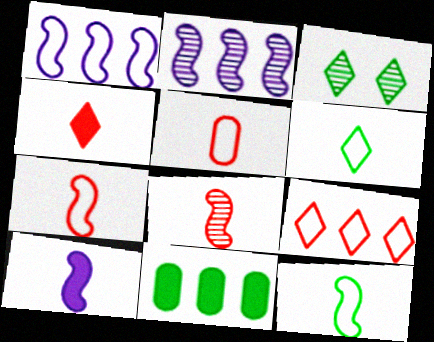[[2, 9, 11], 
[3, 11, 12], 
[4, 5, 8], 
[8, 10, 12]]